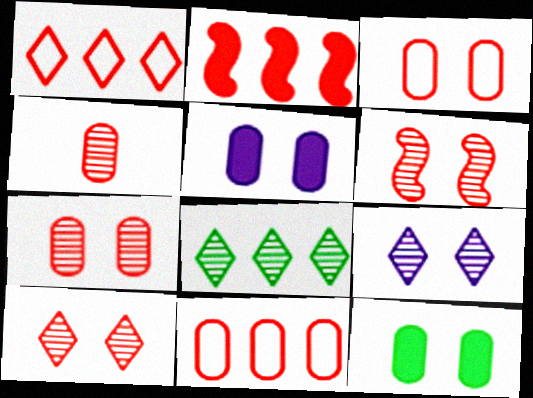[[6, 7, 10]]